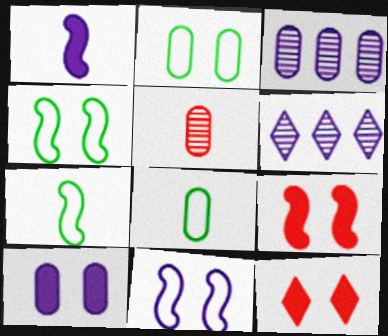[[3, 7, 12], 
[6, 8, 9]]